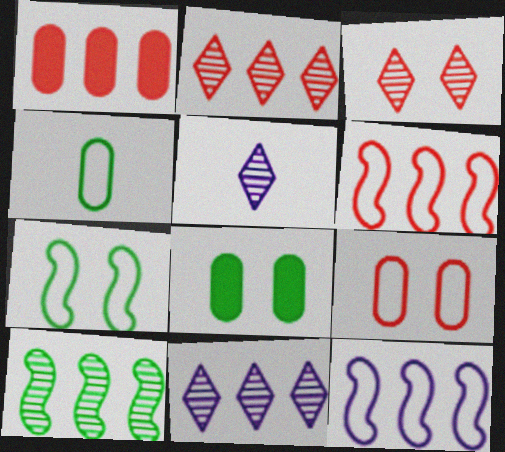[[1, 2, 6], 
[1, 5, 7], 
[5, 6, 8]]